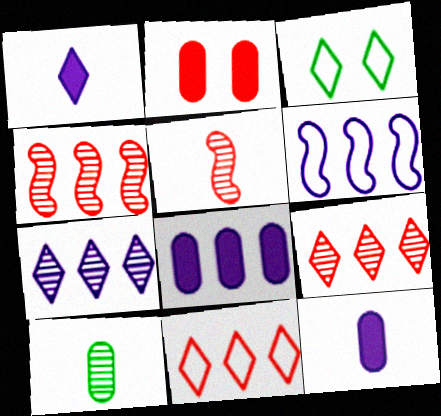[[1, 3, 9], 
[2, 5, 11], 
[3, 4, 12], 
[3, 5, 8], 
[6, 7, 8]]